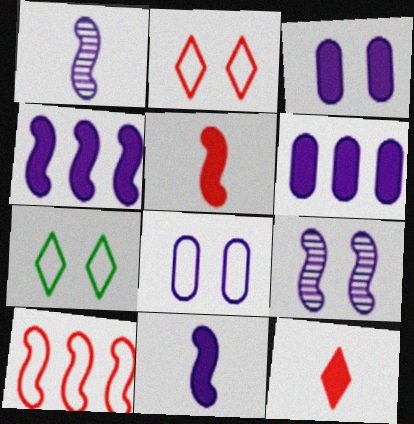[]